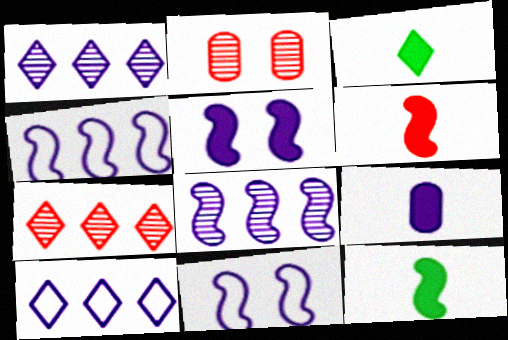[[1, 9, 11], 
[2, 3, 4], 
[2, 10, 12], 
[3, 6, 9]]